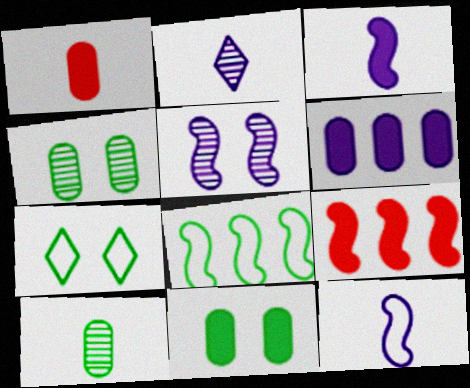[[1, 6, 11]]